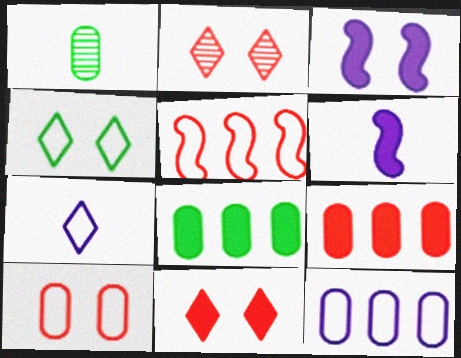[[6, 8, 11]]